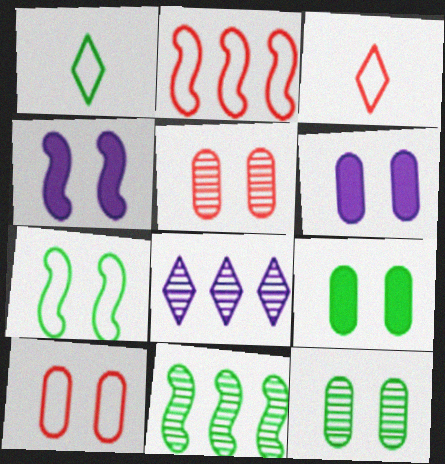[[1, 9, 11], 
[2, 3, 10], 
[3, 6, 11], 
[6, 10, 12]]